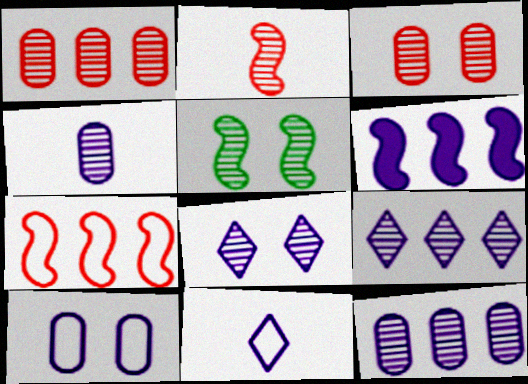[[3, 5, 8]]